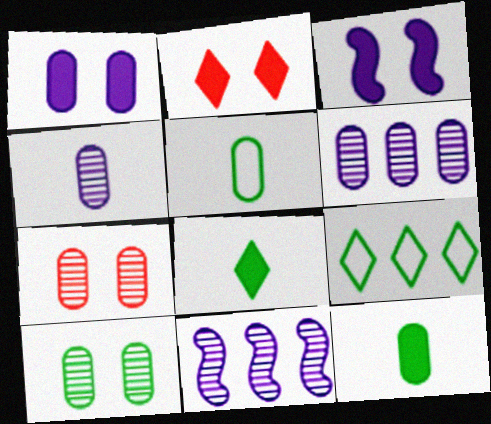[[2, 5, 11]]